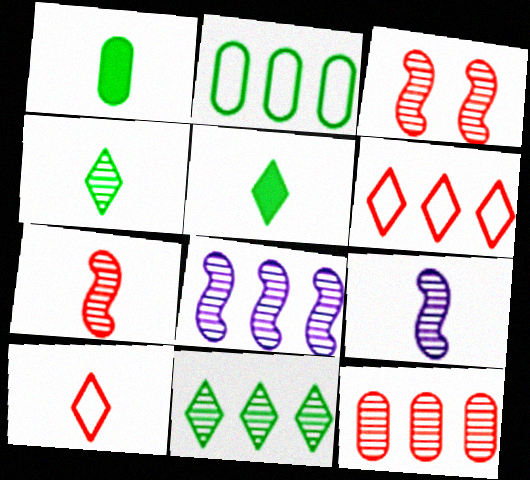[[1, 9, 10], 
[8, 11, 12]]